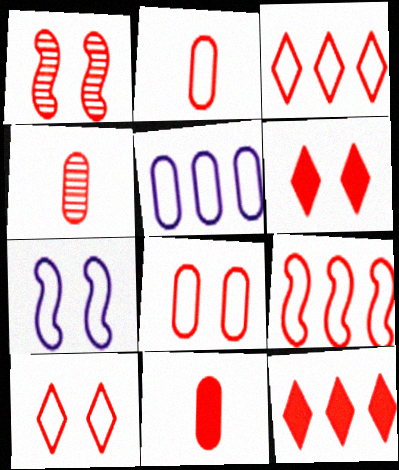[[1, 2, 12], 
[1, 3, 11], 
[1, 6, 8], 
[2, 4, 11], 
[2, 9, 10], 
[4, 6, 9]]